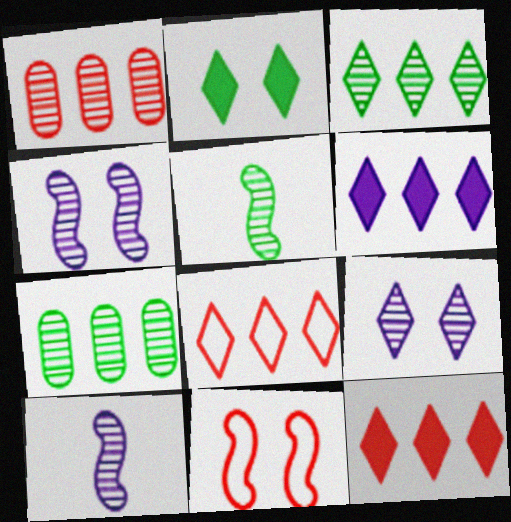[[1, 5, 9], 
[3, 6, 8]]